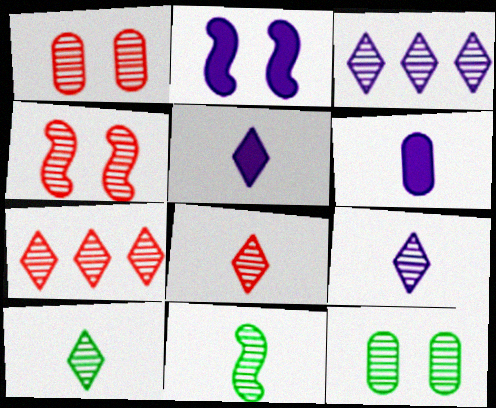[[1, 3, 11], 
[8, 9, 10]]